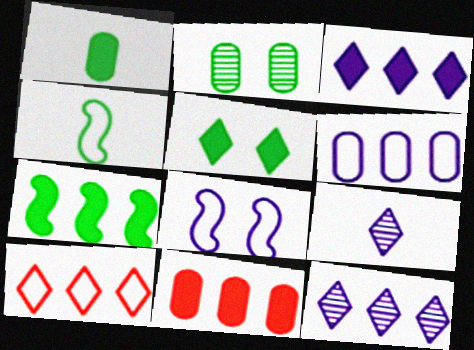[[1, 5, 7], 
[3, 7, 11], 
[5, 9, 10]]